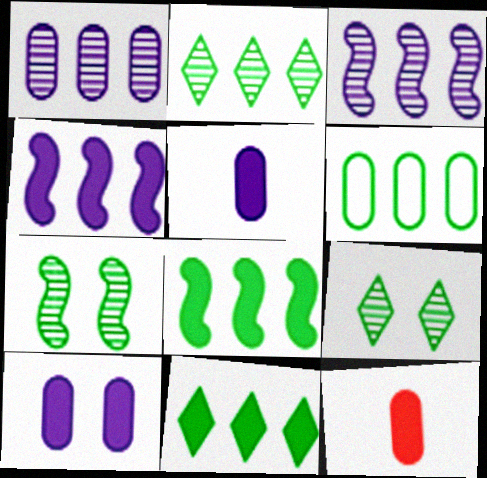[[2, 6, 8]]